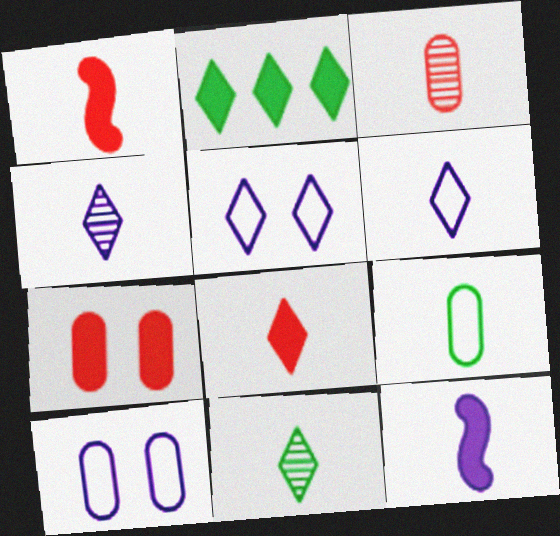[[1, 4, 9], 
[2, 7, 12], 
[6, 8, 11]]